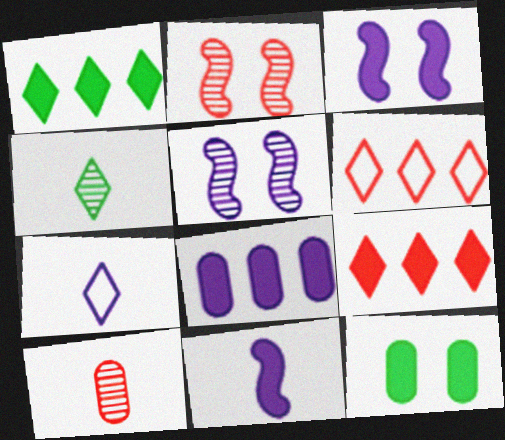[[5, 7, 8], 
[9, 11, 12]]